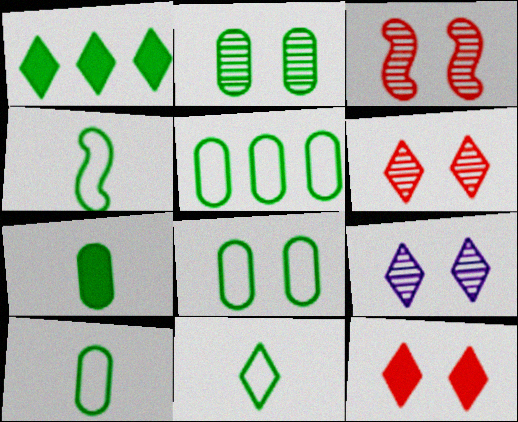[[1, 2, 4], 
[2, 3, 9], 
[2, 5, 7], 
[4, 10, 11], 
[5, 8, 10]]